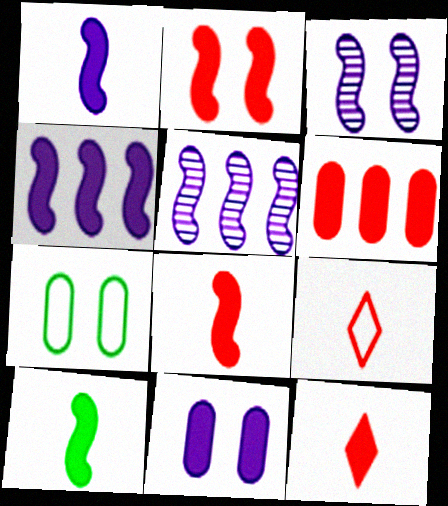[[1, 8, 10], 
[2, 4, 10], 
[2, 6, 12], 
[5, 7, 12]]